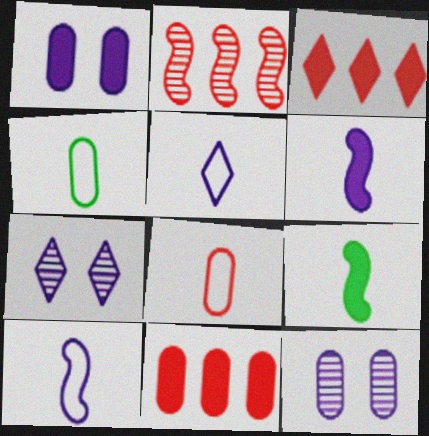[[1, 3, 9], 
[4, 11, 12]]